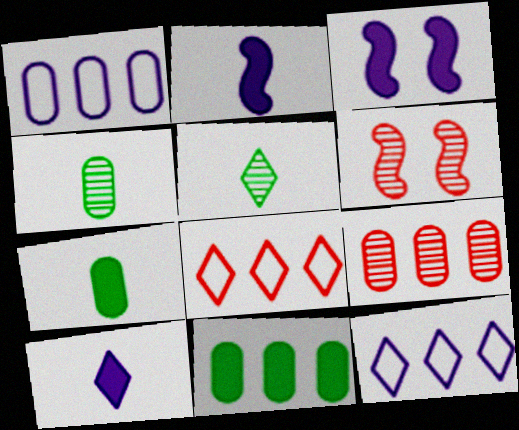[[1, 9, 11], 
[3, 4, 8], 
[6, 7, 12]]